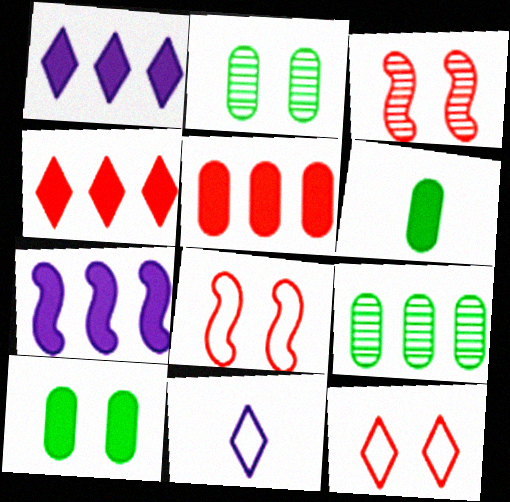[]